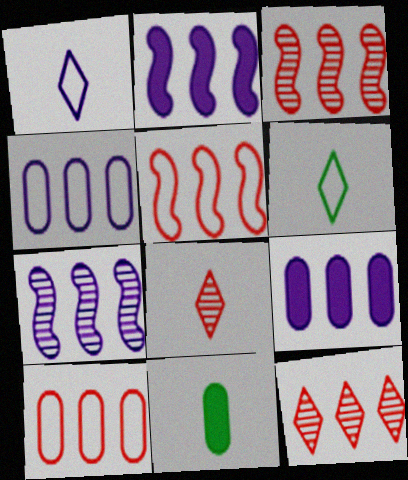[]